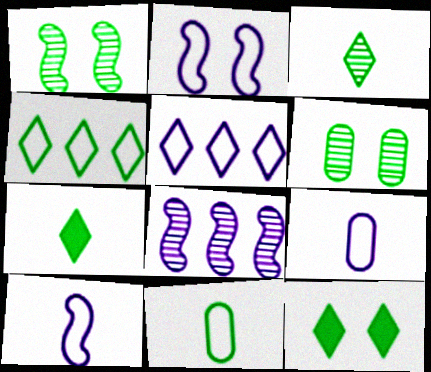[[2, 5, 9], 
[3, 4, 12]]